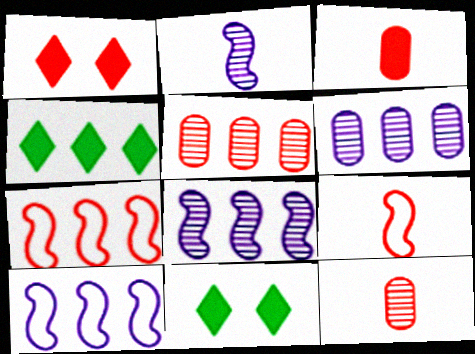[[1, 5, 9], 
[1, 7, 12], 
[4, 5, 10], 
[4, 6, 7], 
[6, 9, 11], 
[10, 11, 12]]